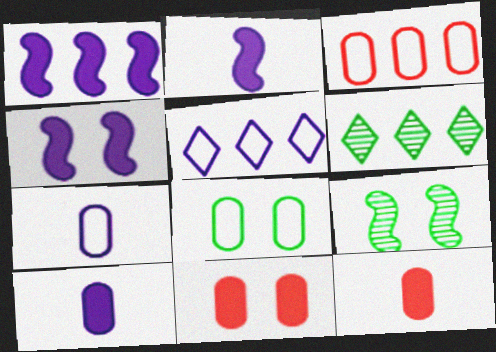[[1, 2, 4], 
[1, 3, 6], 
[3, 7, 8], 
[5, 9, 12]]